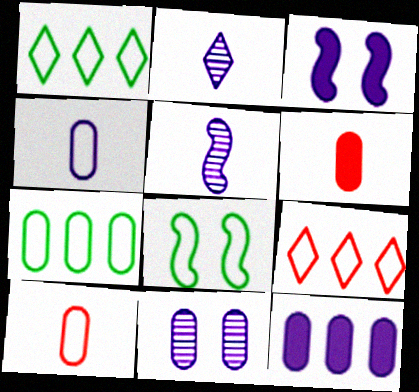[[4, 8, 9], 
[4, 11, 12], 
[6, 7, 11]]